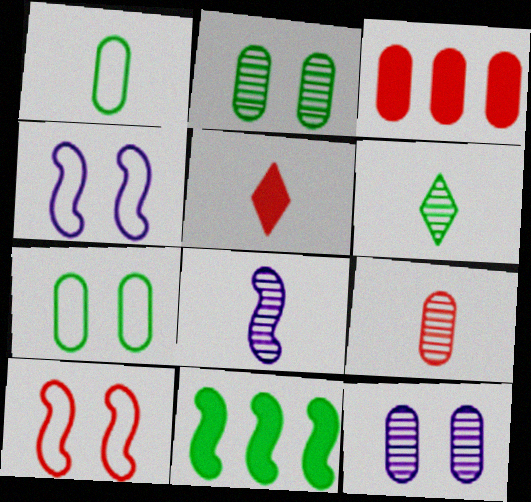[[1, 3, 12], 
[1, 5, 8], 
[3, 4, 6], 
[6, 7, 11], 
[6, 8, 9], 
[8, 10, 11]]